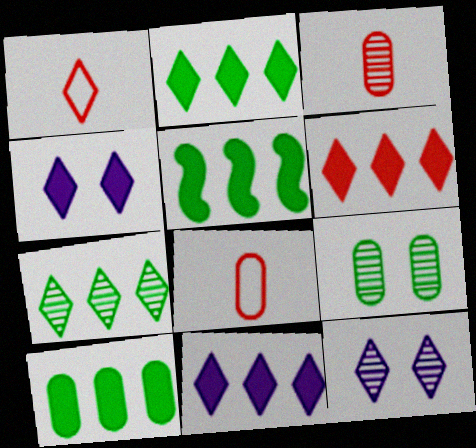[[1, 2, 12], 
[1, 4, 7], 
[2, 5, 10], 
[2, 6, 11], 
[5, 8, 12]]